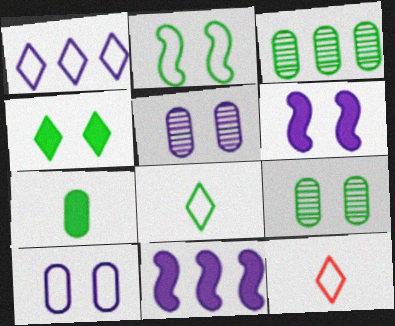[[2, 4, 9], 
[3, 6, 12], 
[9, 11, 12]]